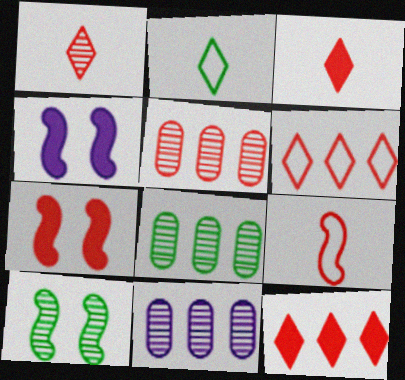[[1, 10, 11], 
[2, 4, 5], 
[2, 7, 11], 
[5, 8, 11]]